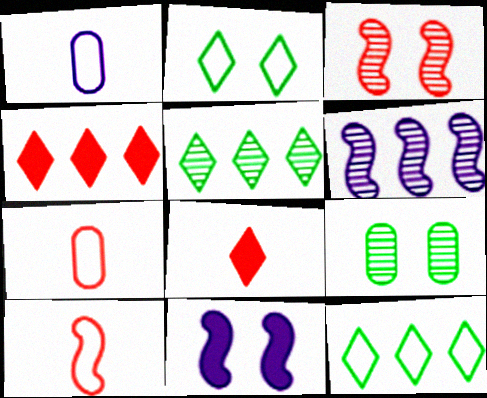[[3, 4, 7], 
[5, 7, 11]]